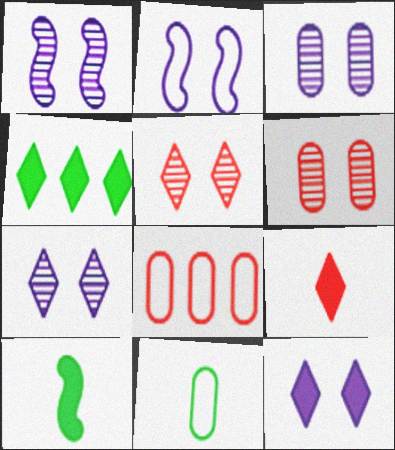[[1, 3, 7], 
[2, 3, 12], 
[4, 9, 12], 
[7, 8, 10]]